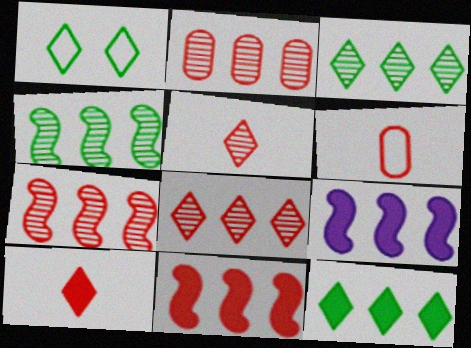[[2, 7, 8]]